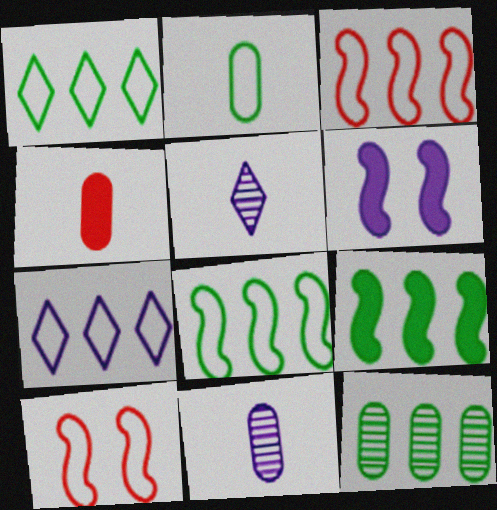[[1, 9, 12], 
[2, 4, 11], 
[2, 7, 10], 
[6, 7, 11]]